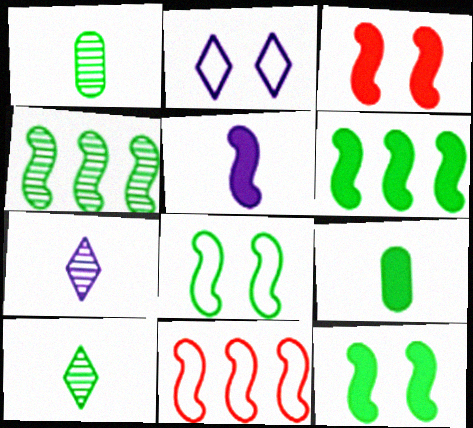[[3, 5, 6]]